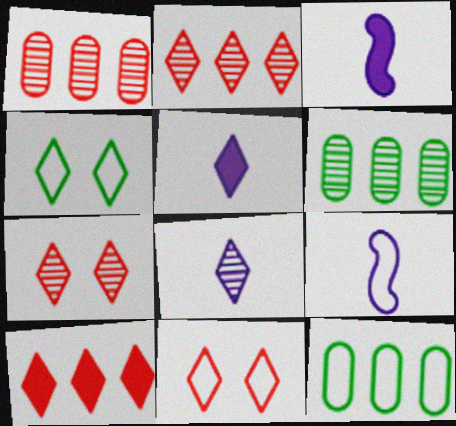[[1, 3, 4], 
[2, 4, 5], 
[3, 6, 11], 
[3, 7, 12], 
[4, 8, 10], 
[9, 11, 12]]